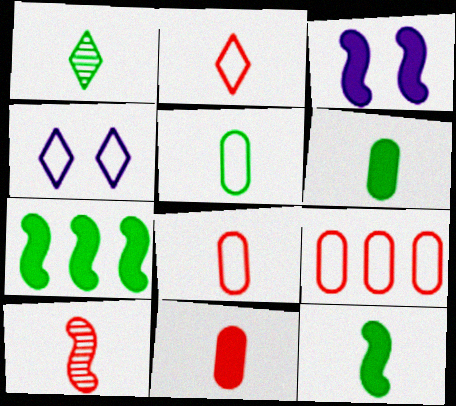[[1, 3, 9], 
[1, 5, 12], 
[2, 10, 11]]